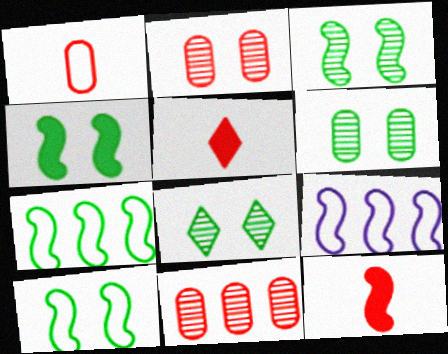[[3, 4, 10], 
[3, 6, 8], 
[3, 9, 12], 
[5, 6, 9]]